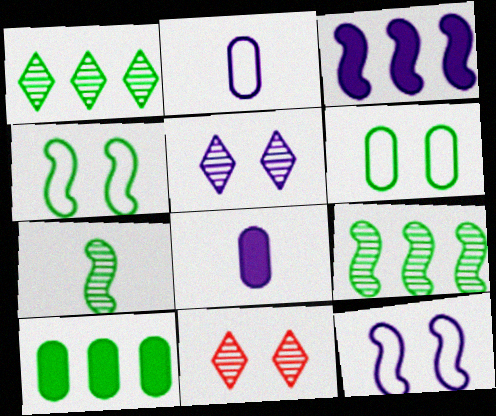[[2, 3, 5]]